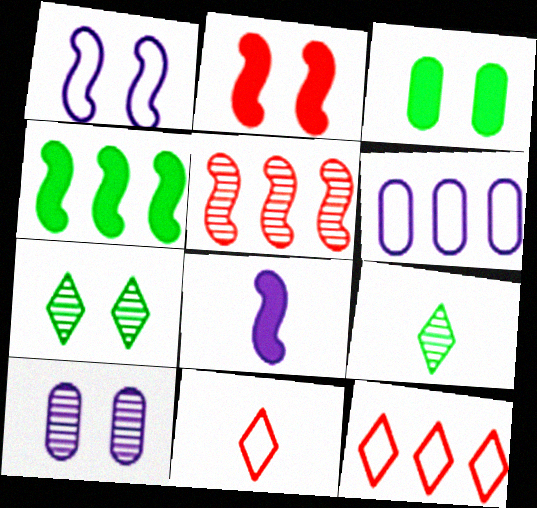[[2, 4, 8], 
[2, 6, 9], 
[4, 10, 11], 
[5, 9, 10]]